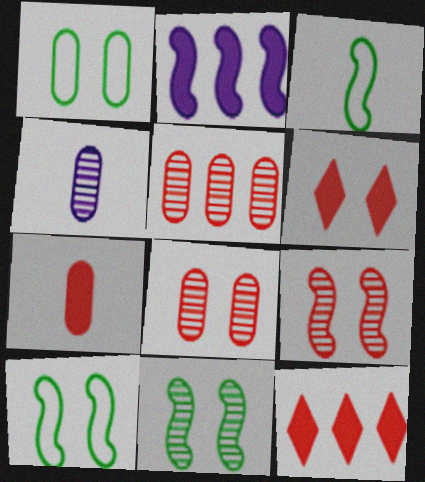[[2, 3, 9], 
[4, 10, 12]]